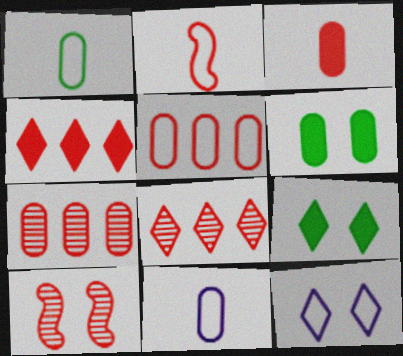[[6, 7, 11], 
[6, 10, 12]]